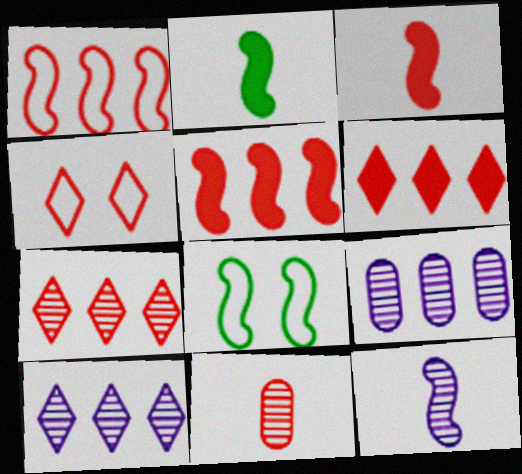[[2, 4, 9], 
[4, 5, 11], 
[5, 8, 12]]